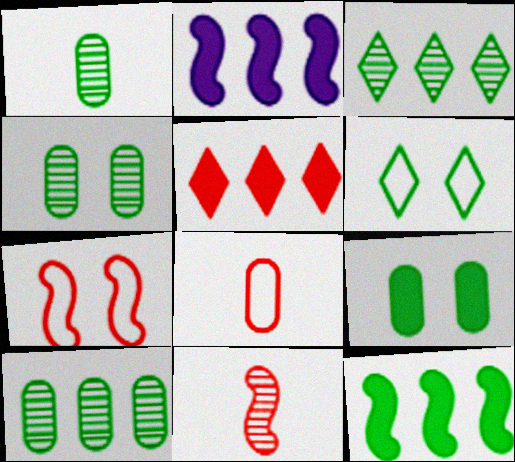[[1, 4, 10], 
[1, 6, 12]]